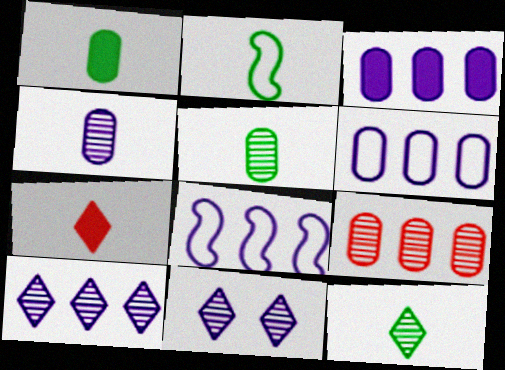[[1, 2, 12], 
[2, 4, 7], 
[3, 8, 10]]